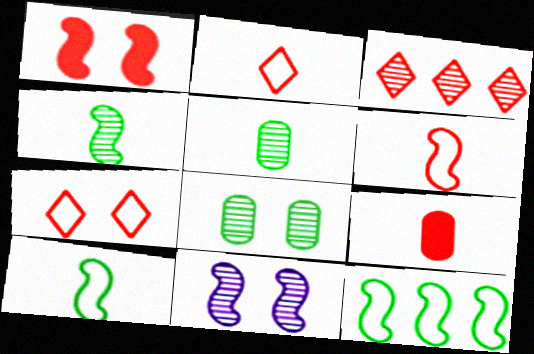[[3, 5, 11]]